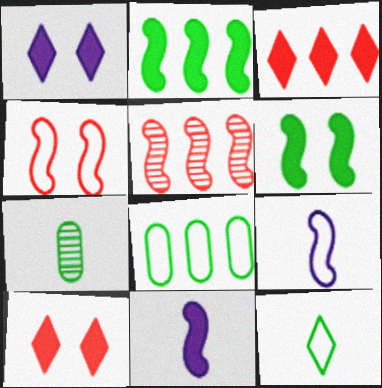[[5, 6, 9]]